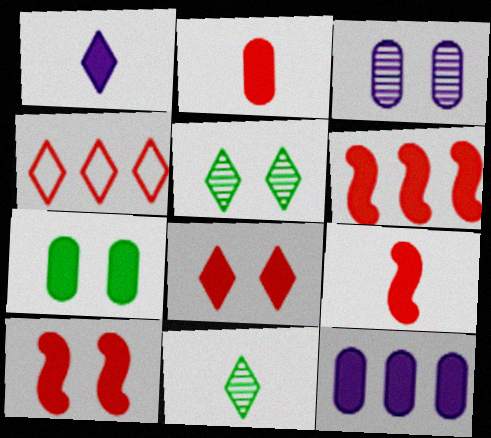[[1, 4, 5], 
[1, 6, 7], 
[2, 6, 8], 
[2, 7, 12], 
[6, 9, 10]]